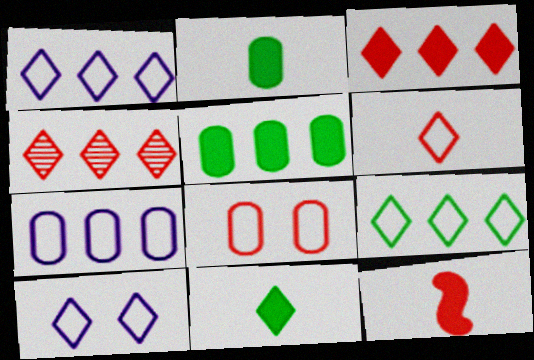[[4, 8, 12], 
[4, 10, 11], 
[6, 9, 10]]